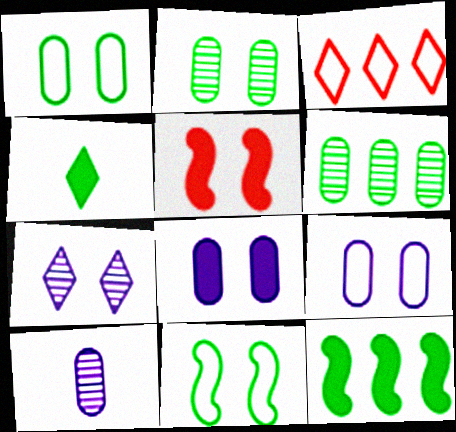[[1, 5, 7], 
[3, 4, 7], 
[4, 6, 11]]